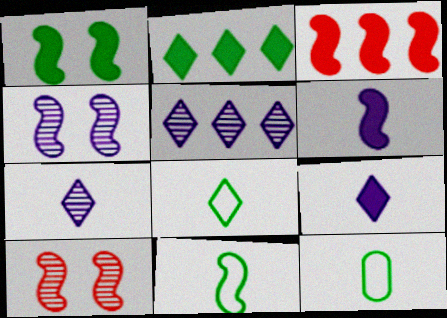[[1, 3, 6], 
[3, 4, 11], 
[8, 11, 12]]